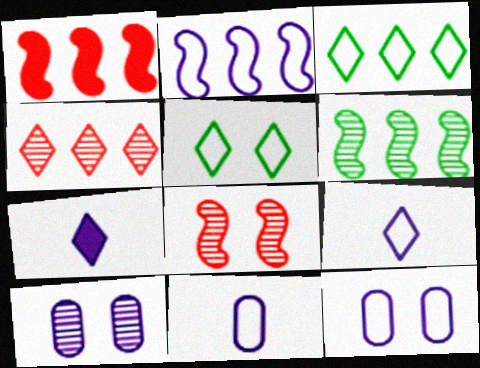[[1, 2, 6], 
[2, 7, 10], 
[2, 9, 12], 
[4, 5, 7]]